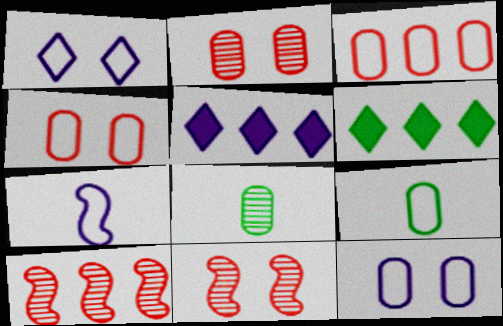[[2, 6, 7], 
[3, 9, 12], 
[5, 9, 11]]